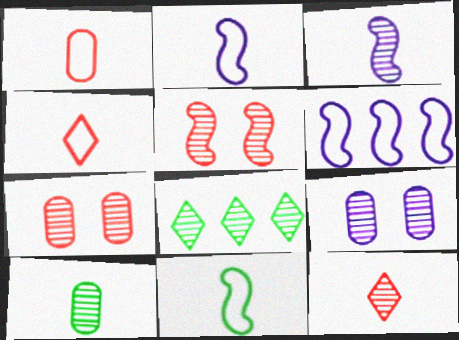[[3, 7, 8], 
[3, 10, 12]]